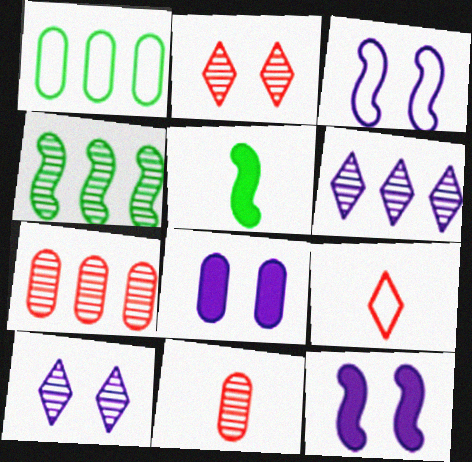[[1, 3, 9], 
[1, 8, 11], 
[3, 8, 10], 
[4, 6, 7], 
[4, 8, 9], 
[4, 10, 11]]